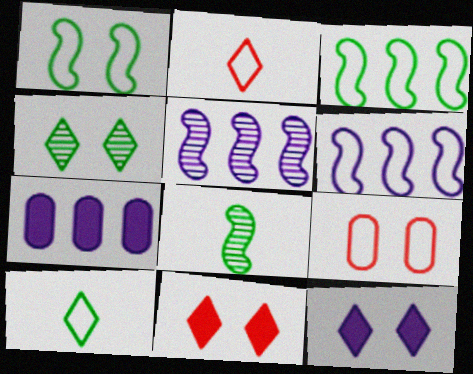[[6, 9, 10]]